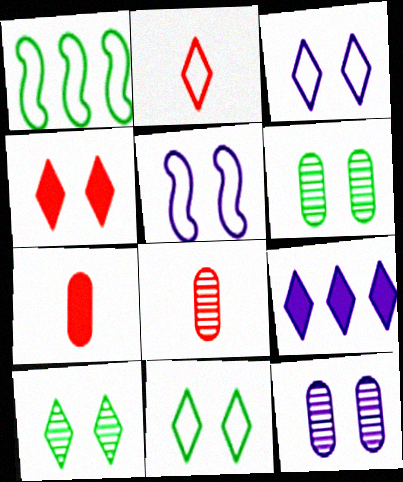[[2, 9, 10], 
[3, 4, 10], 
[4, 5, 6]]